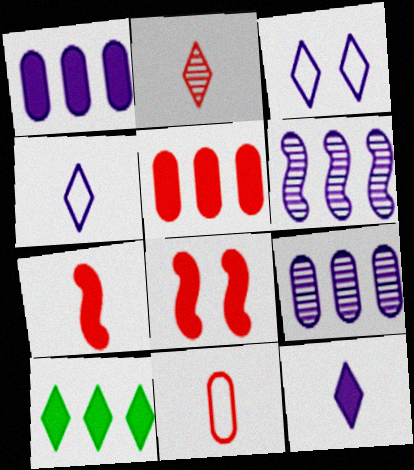[[2, 3, 10], 
[2, 7, 11]]